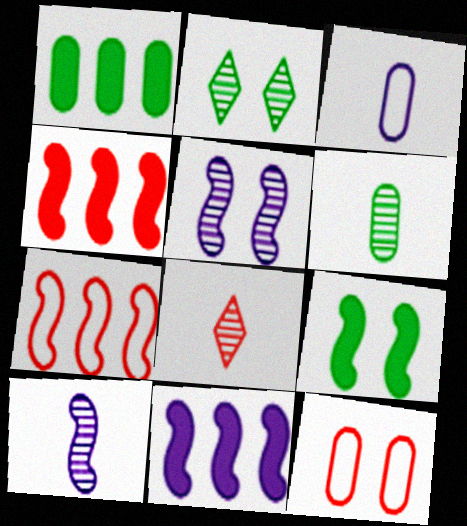[[2, 3, 4], 
[4, 8, 12], 
[6, 8, 10], 
[7, 9, 10]]